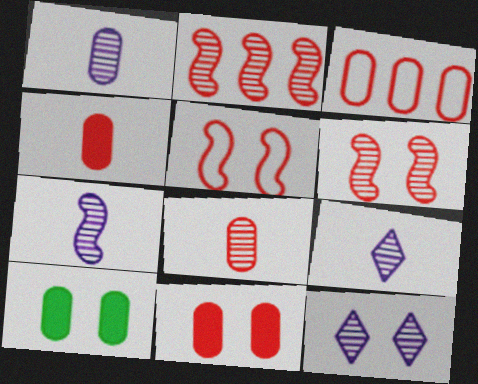[[1, 3, 10], 
[1, 7, 9], 
[3, 8, 11], 
[5, 10, 12]]